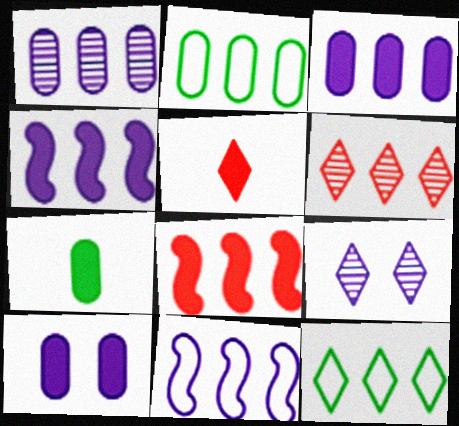[[1, 8, 12], 
[2, 4, 6], 
[5, 9, 12]]